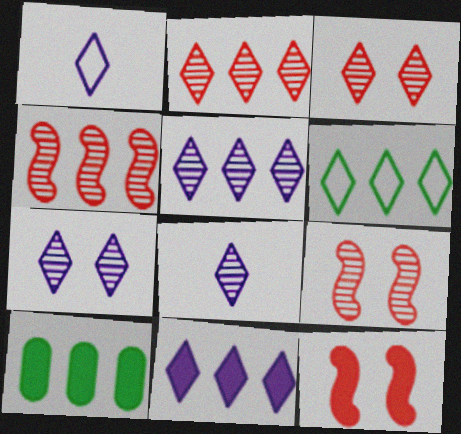[[1, 7, 11], 
[1, 9, 10], 
[2, 6, 11], 
[5, 7, 8]]